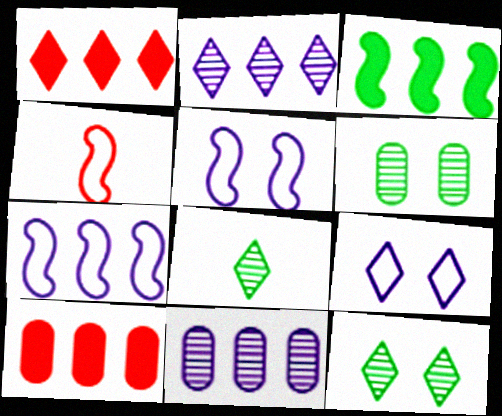[[1, 8, 9], 
[5, 8, 10]]